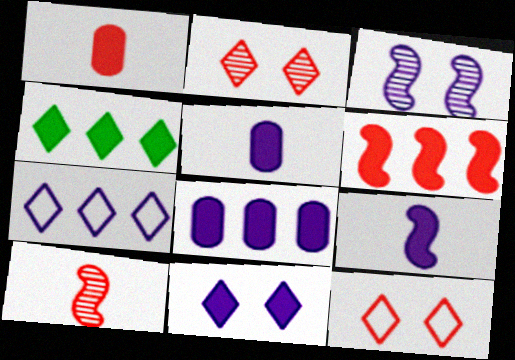[[3, 5, 7], 
[4, 6, 8], 
[8, 9, 11]]